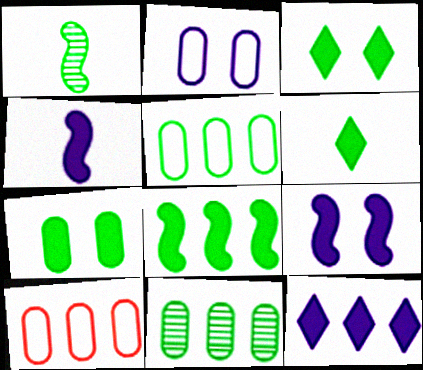[[1, 3, 5], 
[6, 7, 8]]